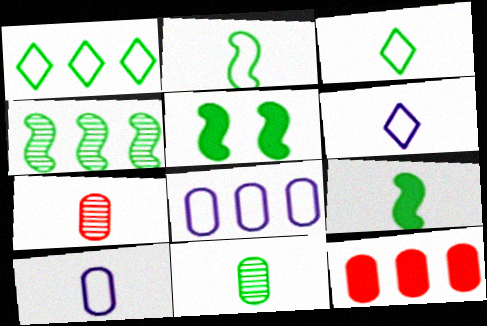[[1, 5, 11], 
[2, 4, 5], 
[3, 9, 11], 
[6, 7, 9]]